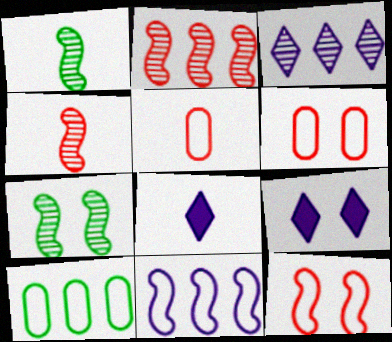[[1, 5, 8], 
[4, 9, 10], 
[6, 7, 9]]